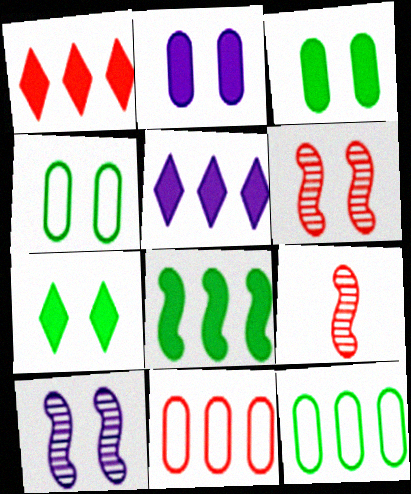[[4, 5, 9]]